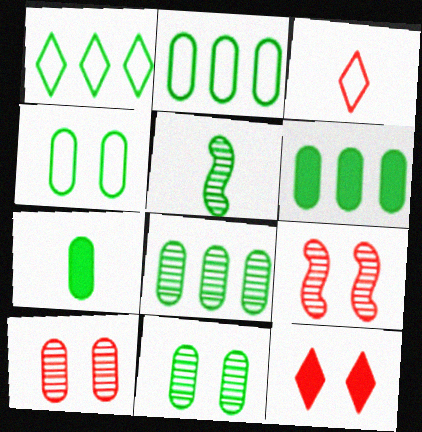[[2, 6, 8], 
[2, 7, 11], 
[4, 7, 8]]